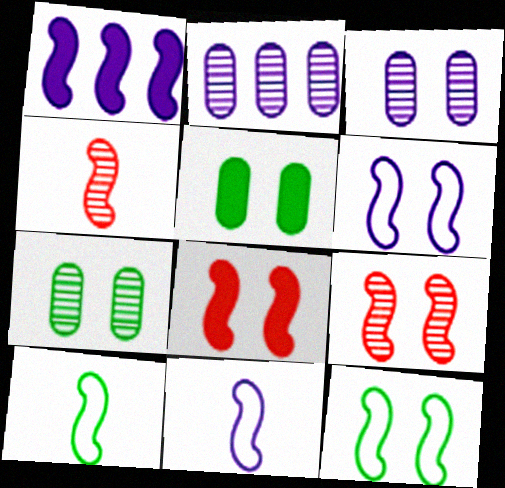[[1, 4, 12], 
[1, 9, 10]]